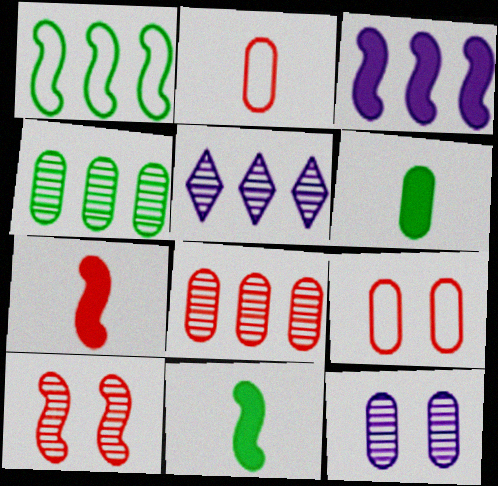[[5, 9, 11]]